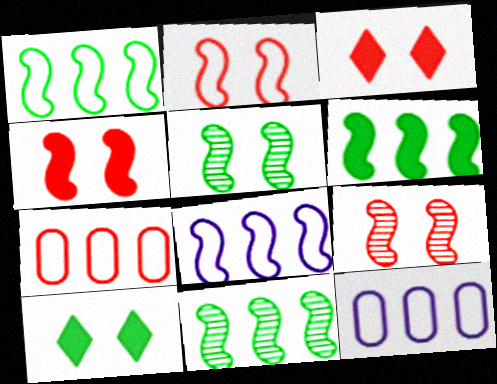[[1, 6, 11], 
[2, 4, 9]]